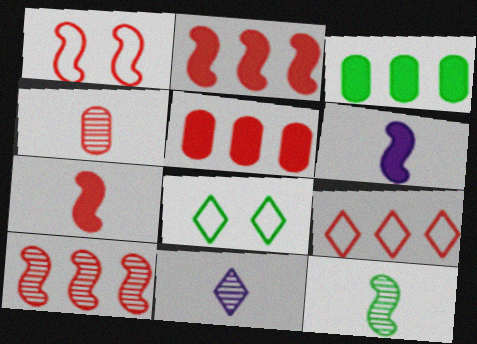[[1, 3, 11], 
[1, 7, 10], 
[3, 8, 12], 
[4, 11, 12], 
[5, 9, 10]]